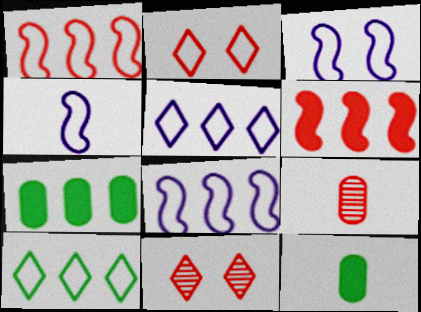[[2, 6, 9], 
[3, 4, 8], 
[4, 7, 11], 
[8, 11, 12]]